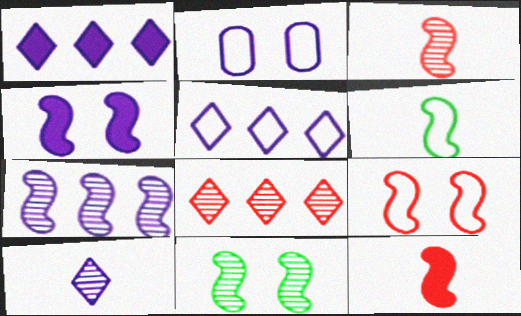[[3, 7, 11], 
[4, 9, 11]]